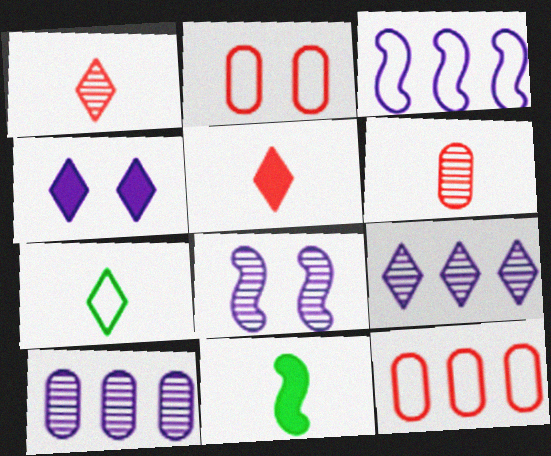[[2, 3, 7], 
[2, 9, 11]]